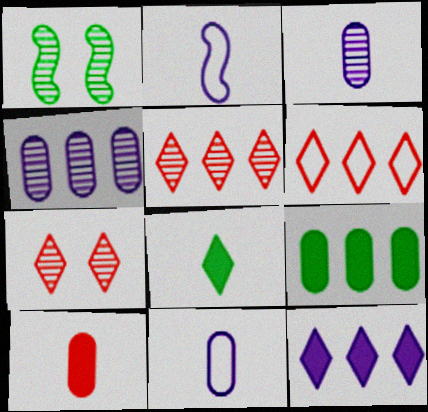[[1, 3, 5], 
[2, 7, 9]]